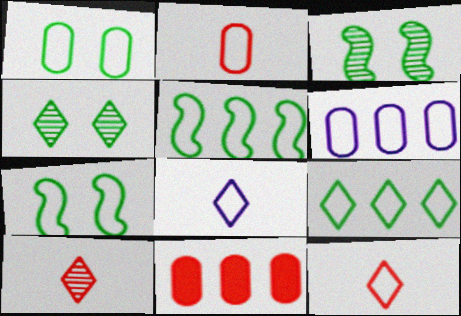[[1, 2, 6], 
[3, 8, 11], 
[6, 7, 12]]